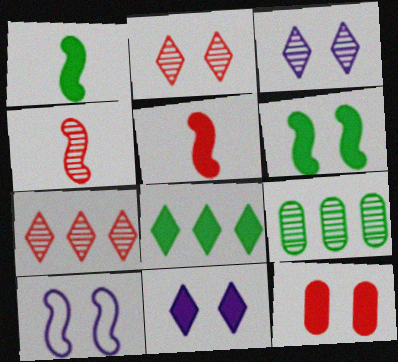[[3, 4, 9], 
[6, 11, 12]]